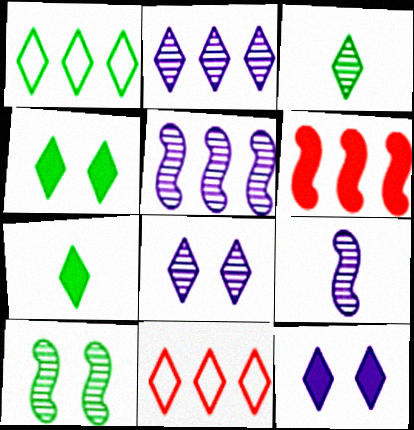[[1, 3, 4], 
[3, 11, 12], 
[7, 8, 11]]